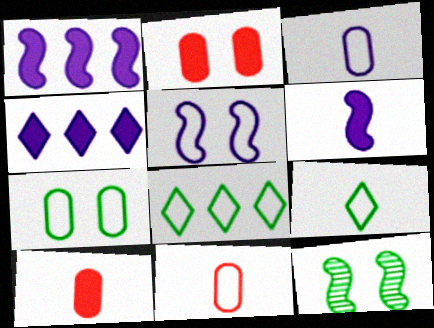[[4, 11, 12], 
[5, 8, 11]]